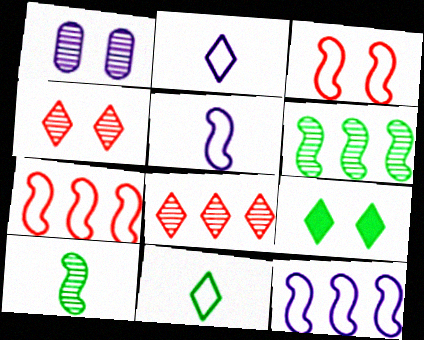[[1, 3, 9], 
[1, 8, 10], 
[2, 8, 9]]